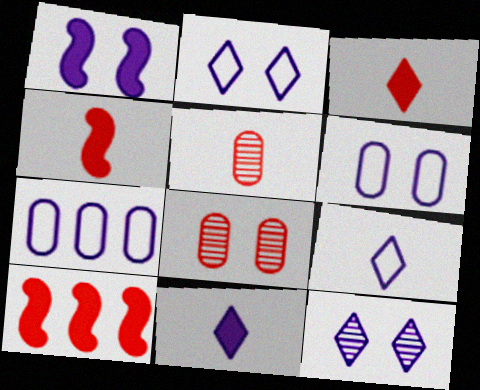[[1, 6, 12]]